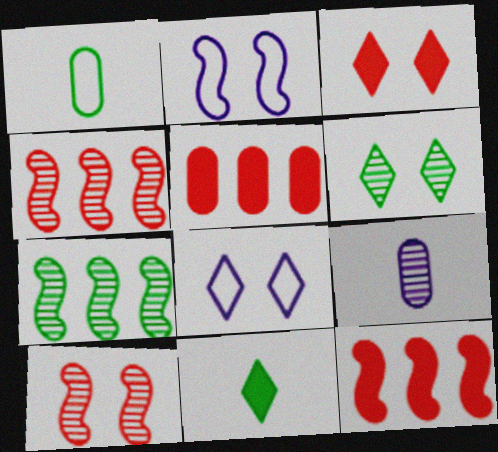[[3, 6, 8], 
[4, 6, 9]]